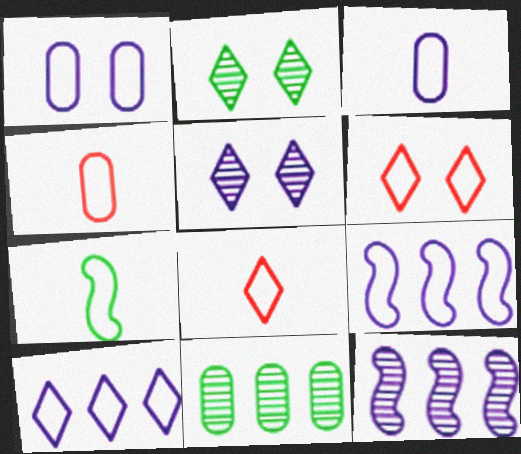[[3, 7, 8]]